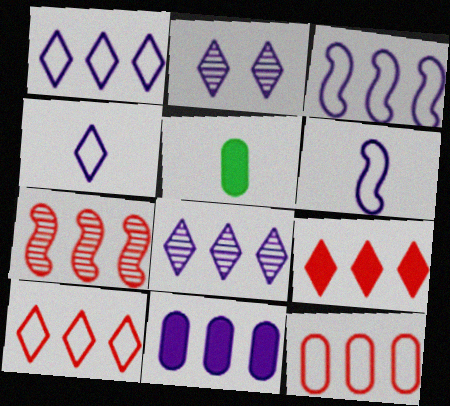[[2, 6, 11], 
[3, 8, 11], 
[7, 9, 12]]